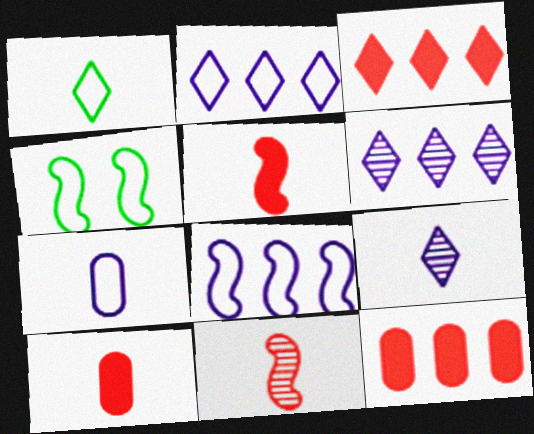[[4, 6, 10], 
[4, 9, 12]]